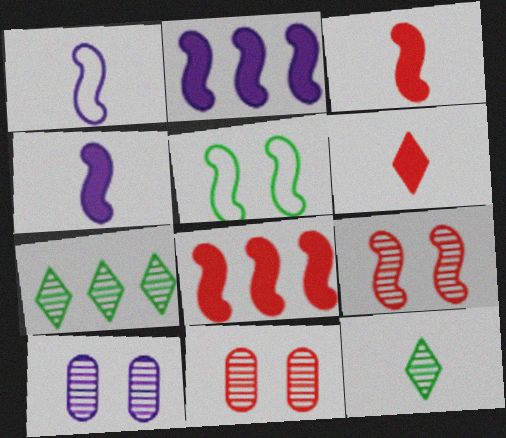[]